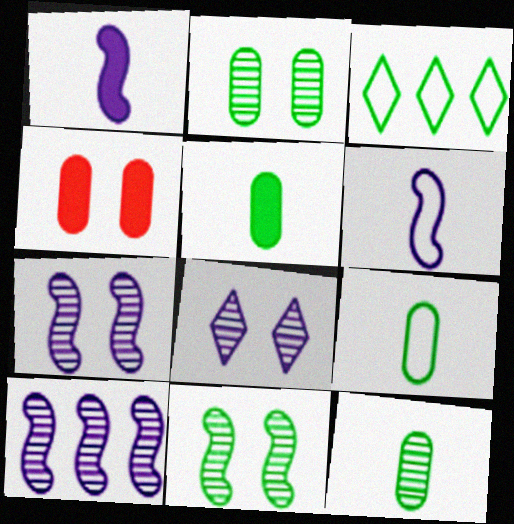[[3, 5, 11], 
[5, 9, 12]]